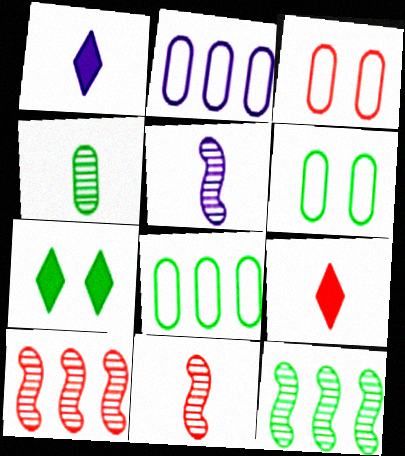[[1, 3, 12], 
[1, 6, 10], 
[2, 7, 11], 
[3, 9, 10]]